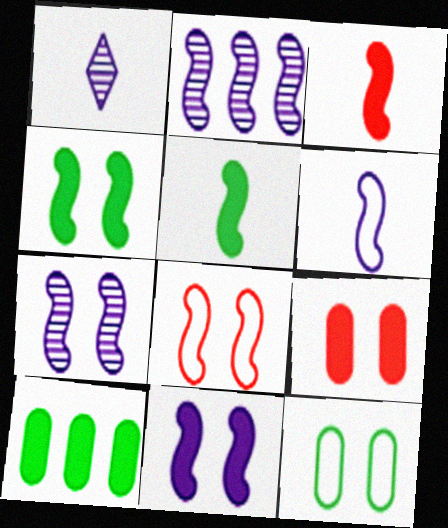[[1, 8, 10], 
[2, 5, 8], 
[2, 6, 11], 
[4, 7, 8]]